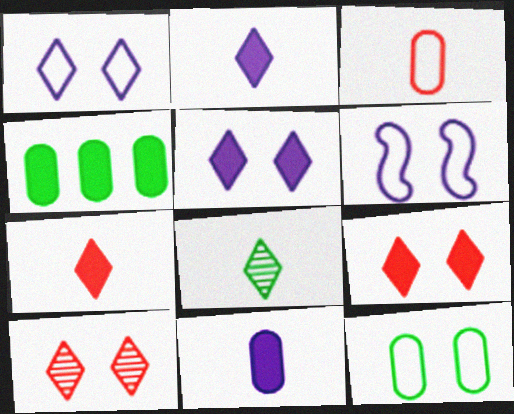[]